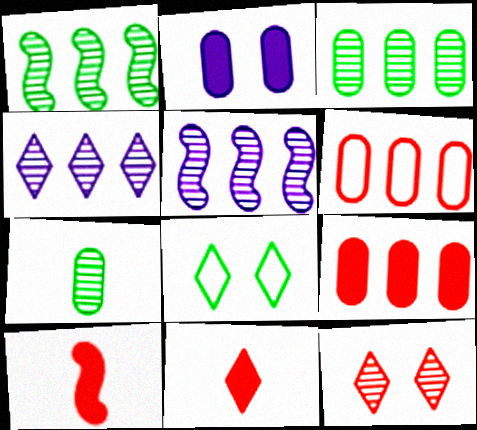[[2, 6, 7], 
[4, 8, 11], 
[5, 7, 12], 
[6, 10, 12]]